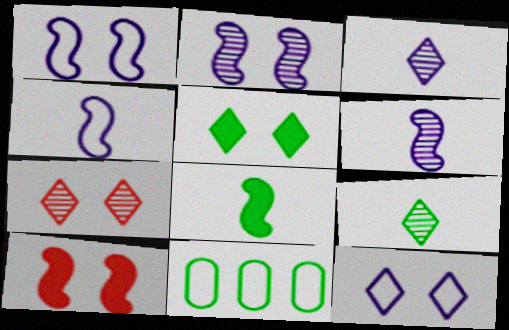[[3, 10, 11], 
[5, 7, 12]]